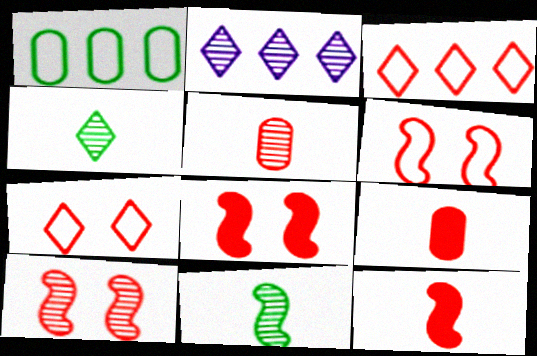[[3, 5, 8], 
[3, 9, 10], 
[6, 8, 10]]